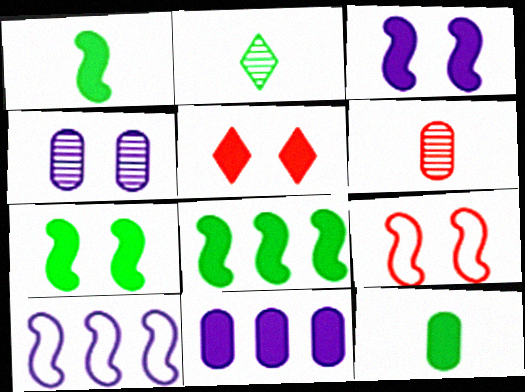[[1, 5, 11], 
[1, 7, 8], 
[2, 9, 11]]